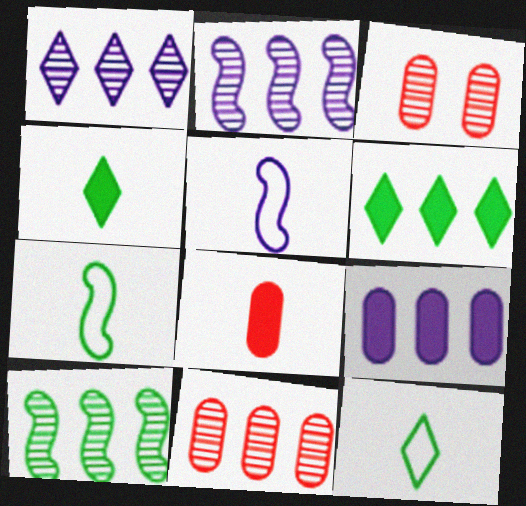[[1, 10, 11], 
[3, 5, 6]]